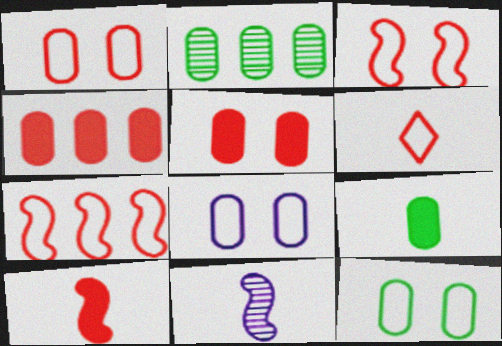[[1, 6, 7], 
[1, 8, 12], 
[2, 9, 12], 
[6, 9, 11]]